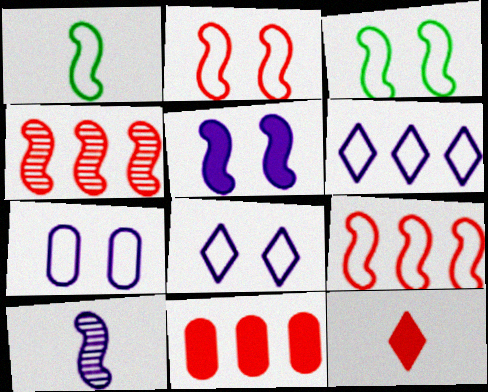[[1, 4, 5]]